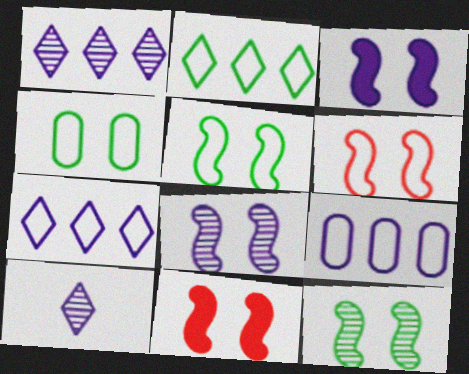[[3, 6, 12], 
[3, 9, 10], 
[5, 8, 11]]